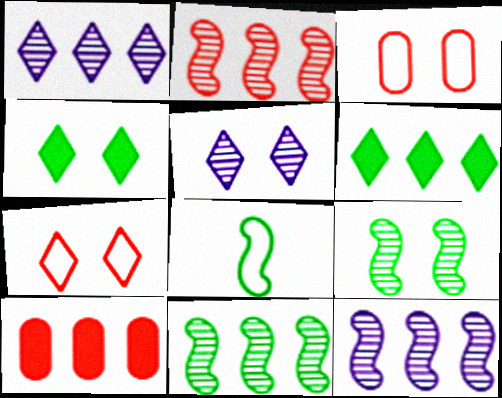[[2, 11, 12], 
[4, 5, 7], 
[5, 8, 10]]